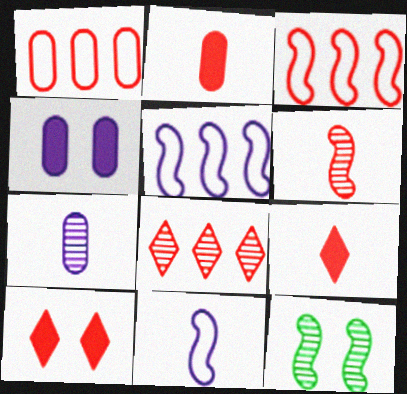[[1, 6, 10], 
[7, 8, 12]]